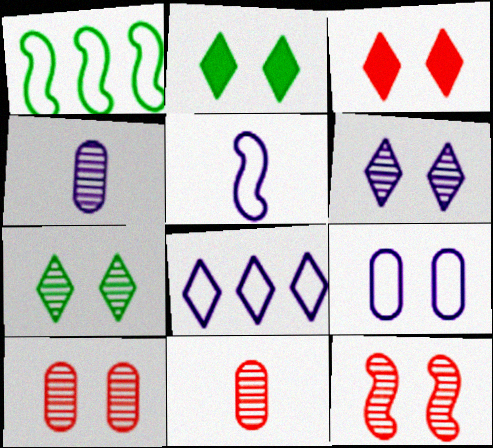[[1, 3, 4], 
[2, 9, 12], 
[5, 8, 9]]